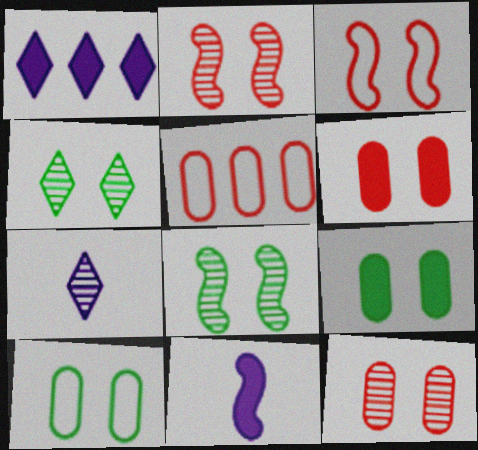[[4, 5, 11]]